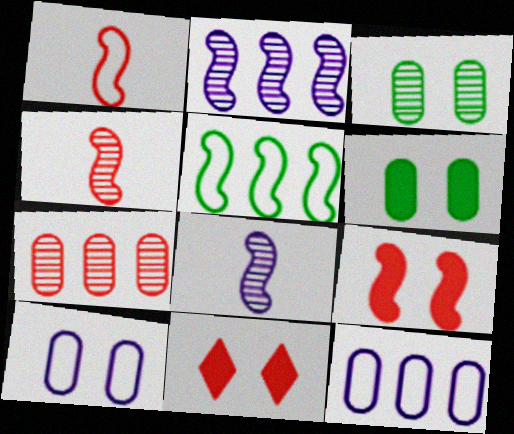[[1, 7, 11], 
[5, 8, 9]]